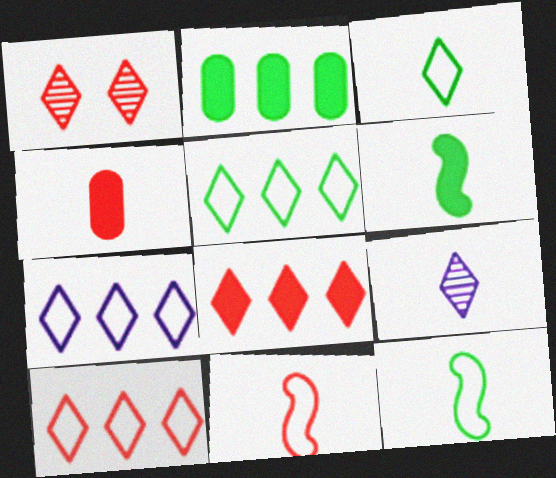[[4, 9, 12], 
[5, 7, 10]]